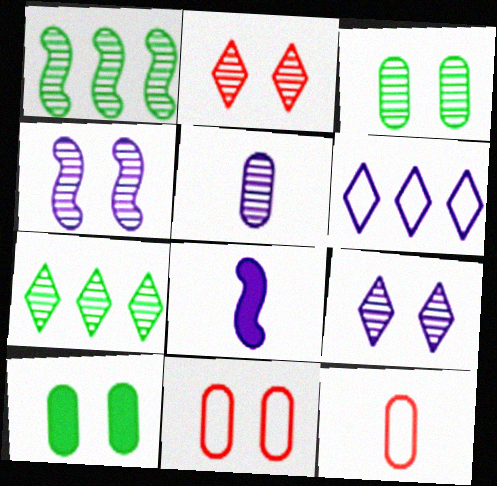[[1, 2, 5], 
[2, 3, 4], 
[7, 8, 11]]